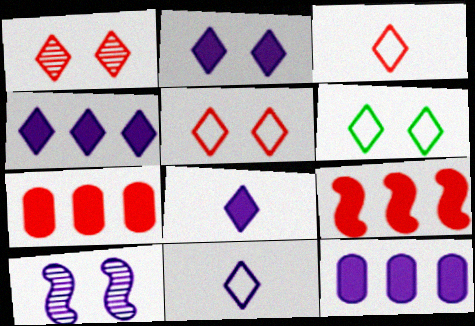[[1, 2, 6], 
[2, 4, 8], 
[10, 11, 12]]